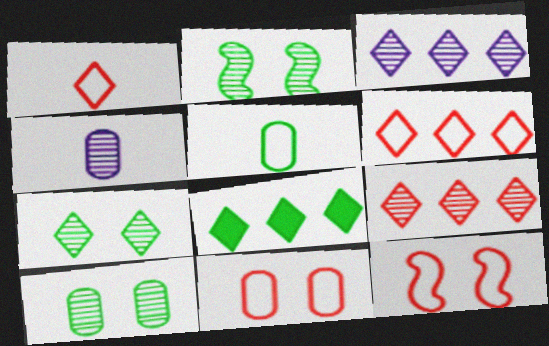[[2, 4, 9], 
[2, 5, 8], 
[2, 7, 10], 
[3, 6, 8], 
[4, 8, 12]]